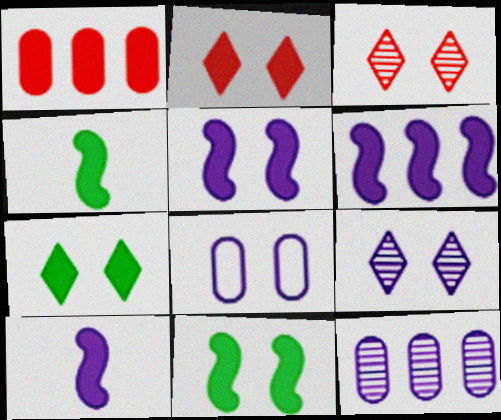[[1, 7, 10], 
[3, 8, 11], 
[5, 6, 10], 
[5, 8, 9]]